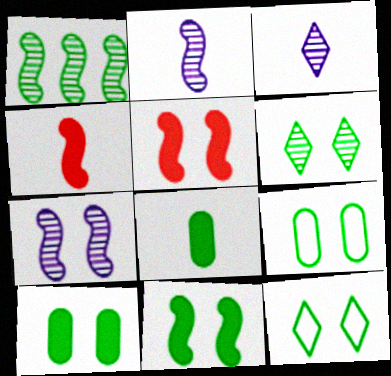[[1, 8, 12], 
[6, 9, 11]]